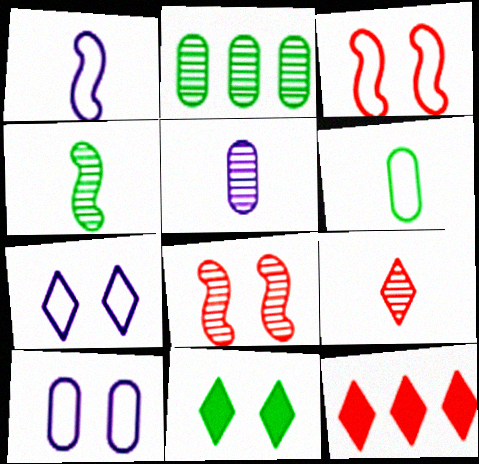[[4, 5, 9], 
[4, 10, 12], 
[8, 10, 11]]